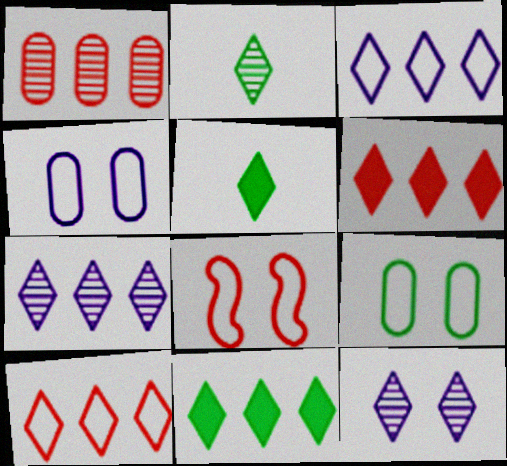[[5, 10, 12], 
[7, 10, 11]]